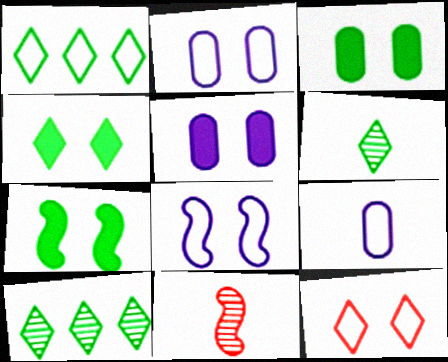[[1, 4, 6], 
[1, 5, 11], 
[3, 4, 7]]